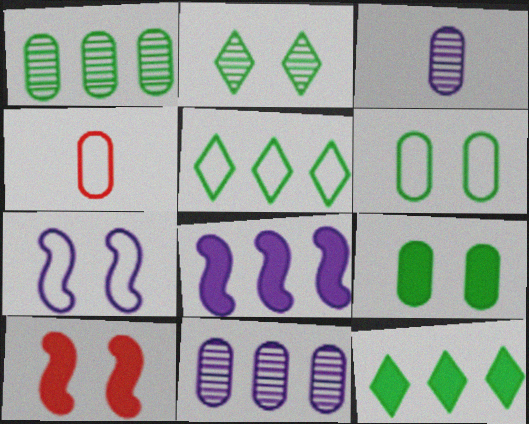[[2, 4, 8], 
[3, 5, 10], 
[4, 5, 7], 
[4, 9, 11]]